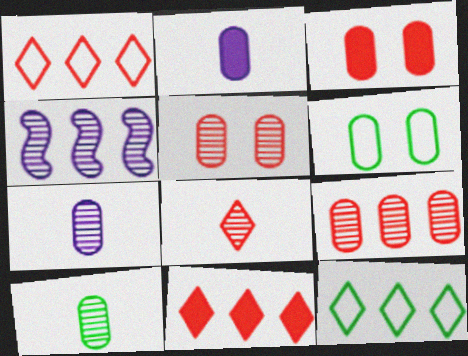[[2, 6, 9]]